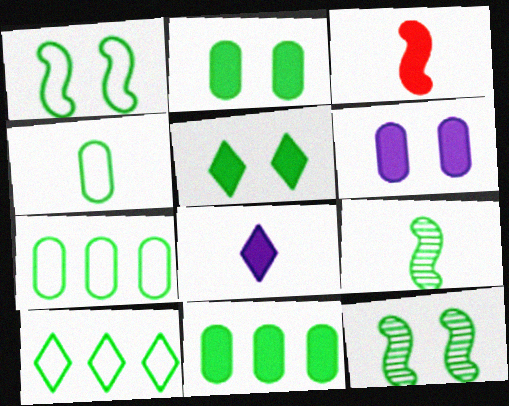[[1, 4, 10], 
[2, 9, 10], 
[5, 7, 9]]